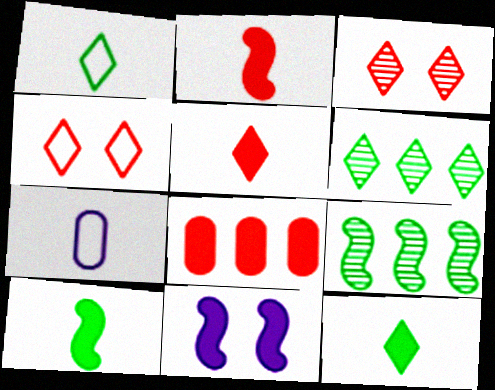[[8, 11, 12]]